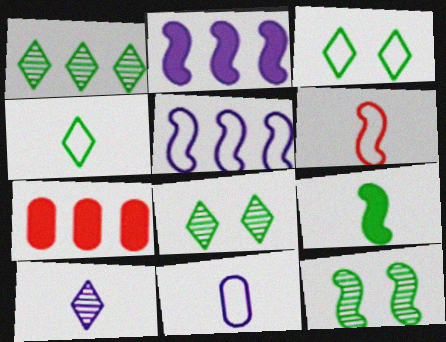[[1, 5, 7], 
[2, 6, 12], 
[4, 6, 11]]